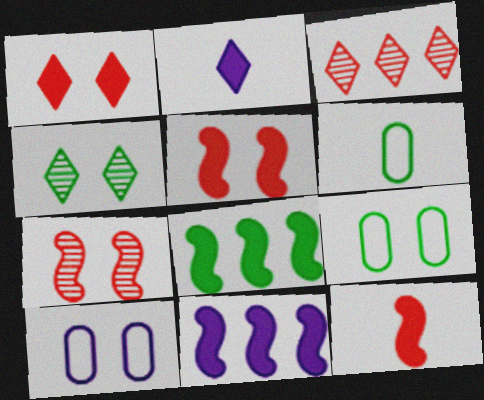[[4, 5, 10], 
[4, 6, 8]]